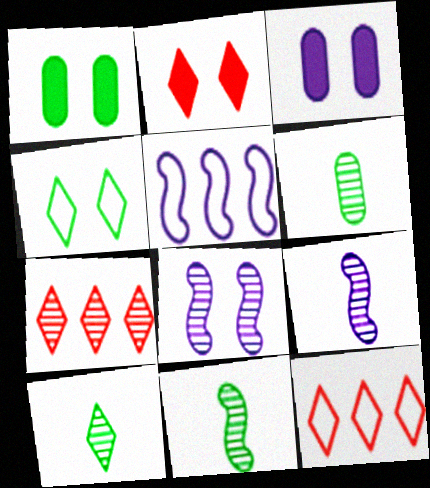[[1, 9, 12], 
[2, 5, 6], 
[3, 11, 12], 
[6, 7, 8], 
[6, 10, 11]]